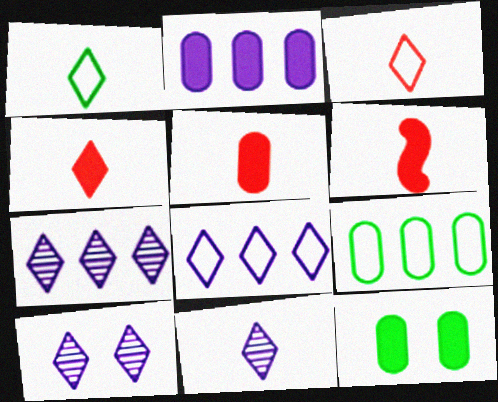[[1, 4, 11], 
[2, 5, 12], 
[4, 5, 6], 
[6, 9, 10], 
[7, 10, 11]]